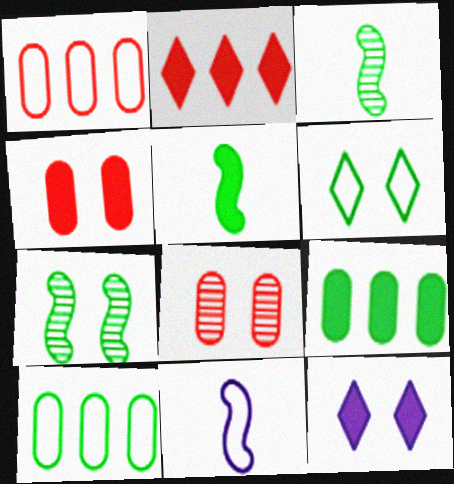[[1, 3, 12], 
[1, 6, 11], 
[3, 6, 9]]